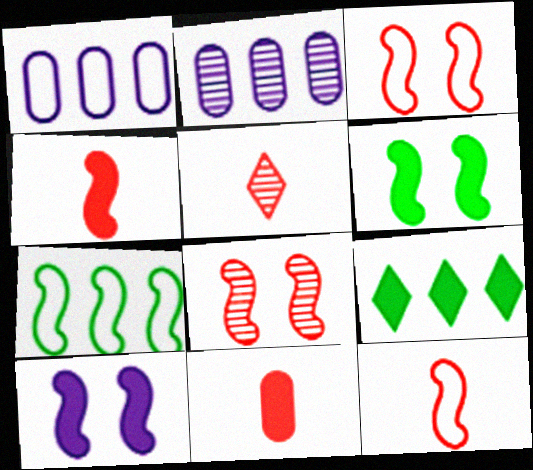[[1, 5, 6], 
[5, 11, 12], 
[9, 10, 11]]